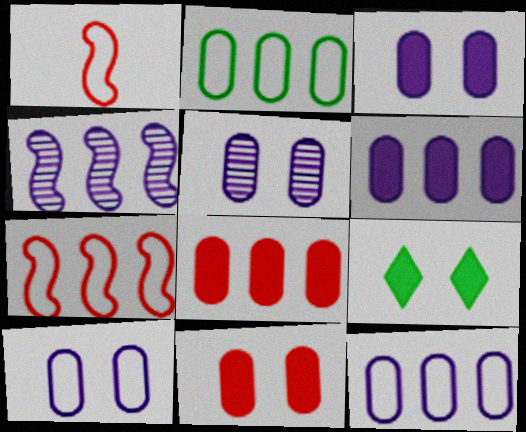[[3, 5, 10]]